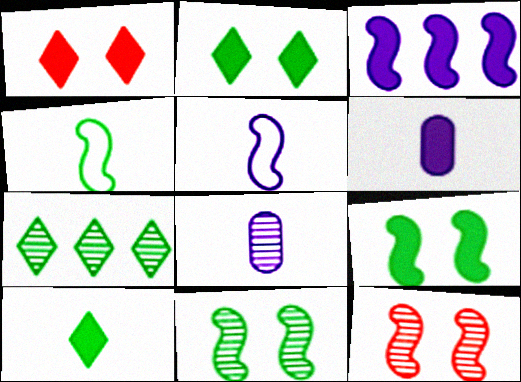[[3, 4, 12], 
[7, 8, 12]]